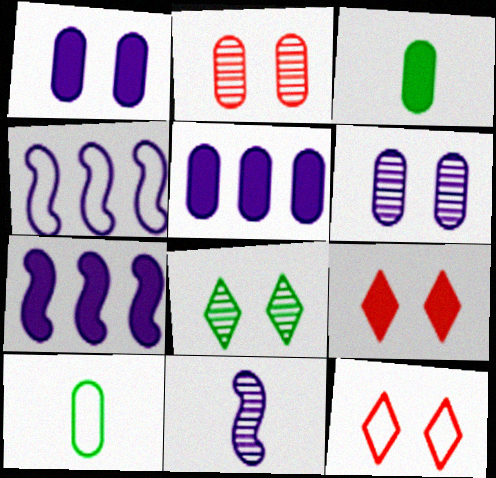[[2, 5, 10], 
[3, 7, 9], 
[4, 10, 12]]